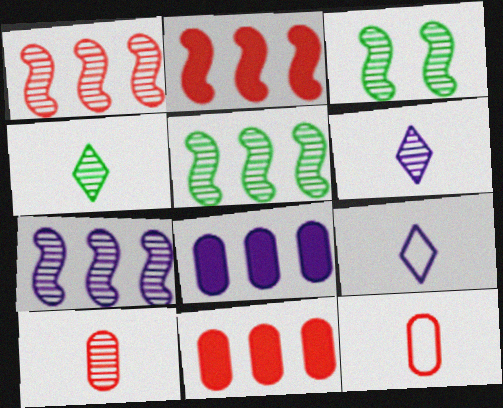[[1, 5, 7], 
[3, 9, 11]]